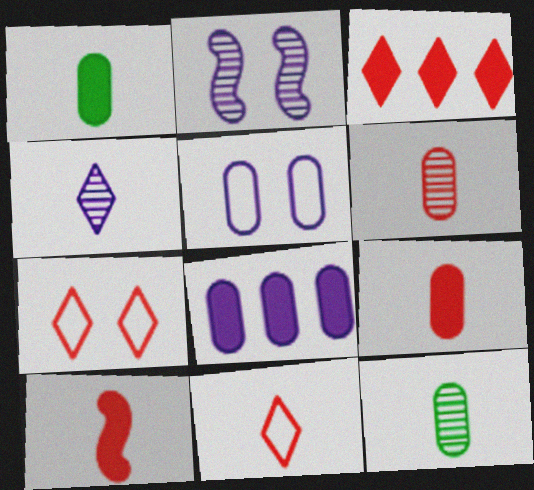[[6, 10, 11]]